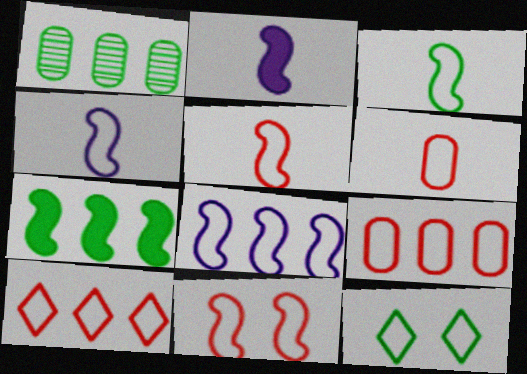[[3, 4, 5], 
[3, 8, 11], 
[4, 9, 12], 
[6, 8, 12], 
[6, 10, 11]]